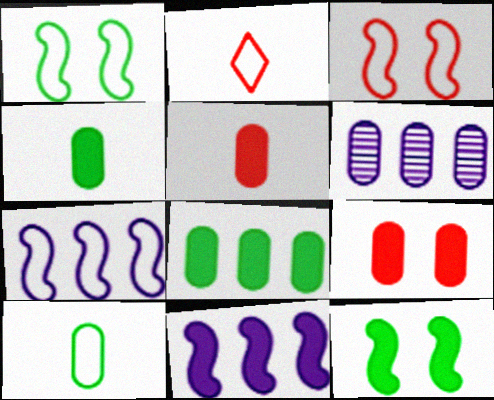[[2, 6, 12], 
[6, 9, 10]]